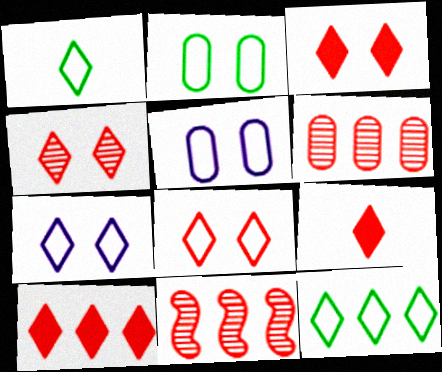[[3, 4, 8], 
[3, 9, 10]]